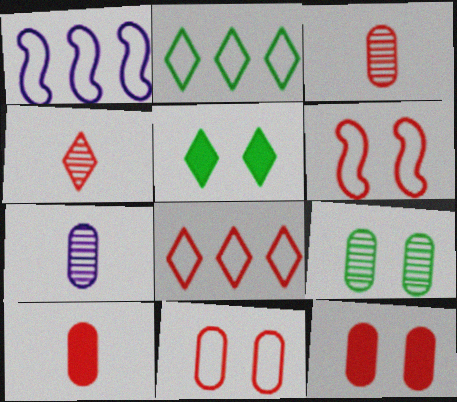[[1, 3, 5]]